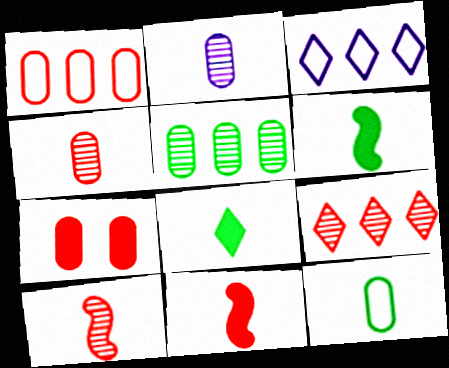[[1, 4, 7]]